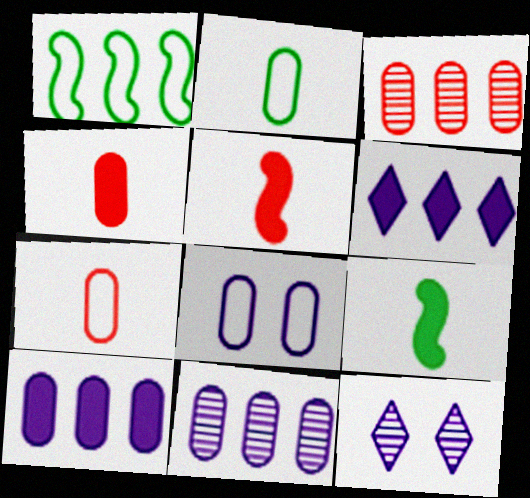[[1, 3, 6], 
[1, 4, 12]]